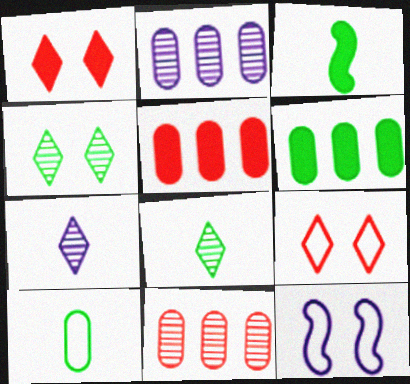[[2, 3, 9], 
[3, 8, 10], 
[5, 8, 12]]